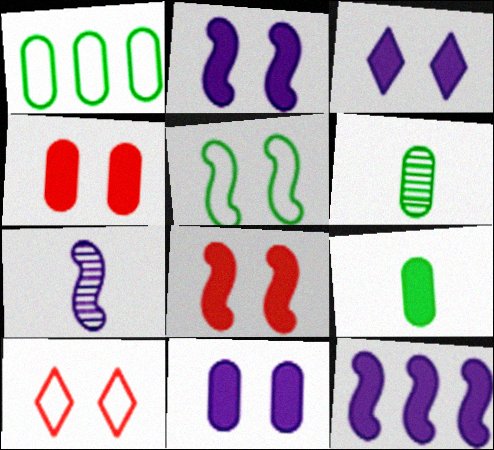[[2, 3, 11], 
[6, 10, 12]]